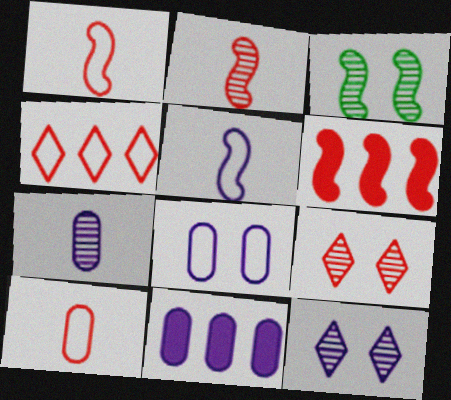[[3, 5, 6], 
[5, 11, 12], 
[6, 9, 10], 
[7, 8, 11]]